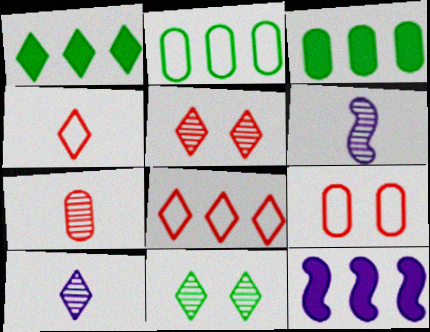[[1, 6, 9]]